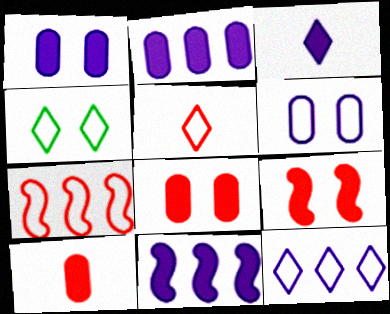[[1, 3, 11], 
[4, 5, 12]]